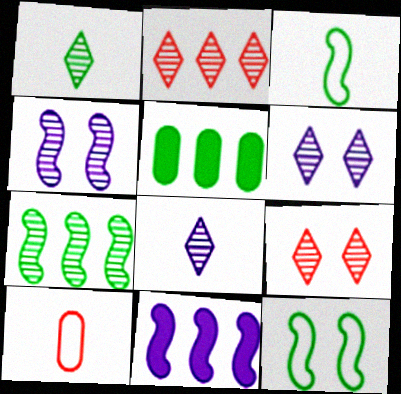[[1, 2, 6], 
[1, 5, 12]]